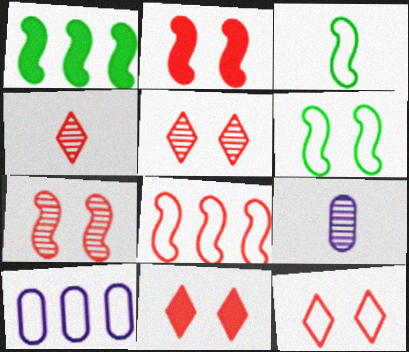[[1, 9, 12], 
[3, 10, 12], 
[5, 11, 12]]